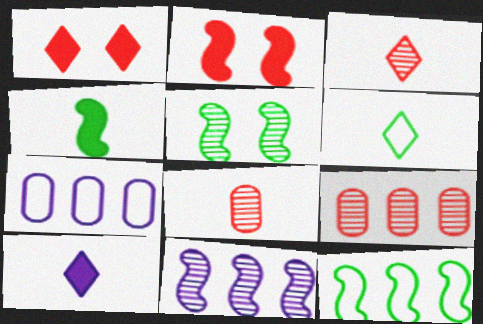[[3, 6, 10], 
[4, 5, 12]]